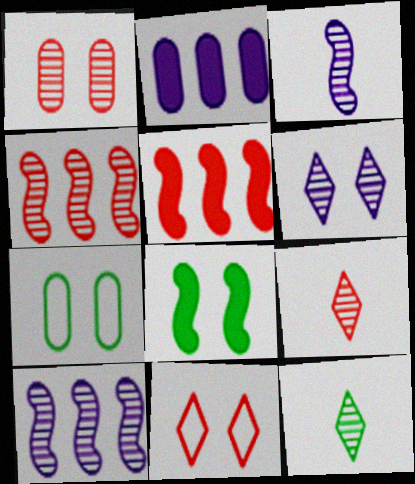[[1, 4, 9], 
[1, 10, 12]]